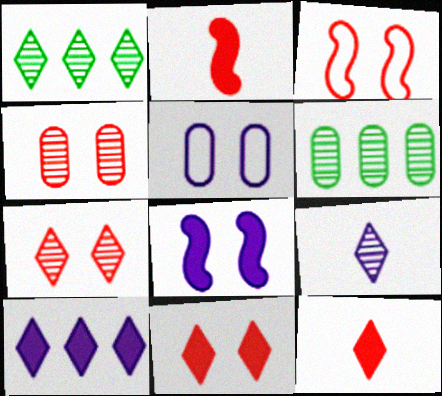[[1, 2, 5], 
[1, 7, 9], 
[3, 4, 11]]